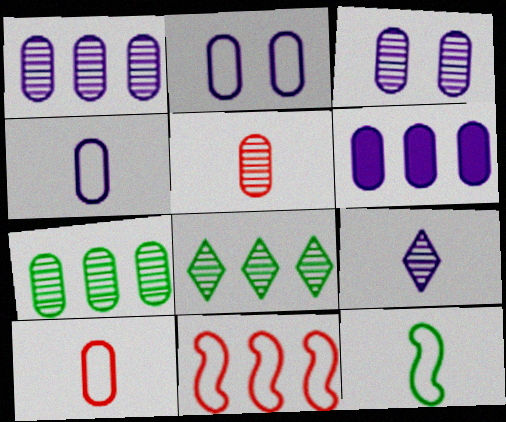[[3, 4, 6], 
[3, 5, 7], 
[6, 8, 11]]